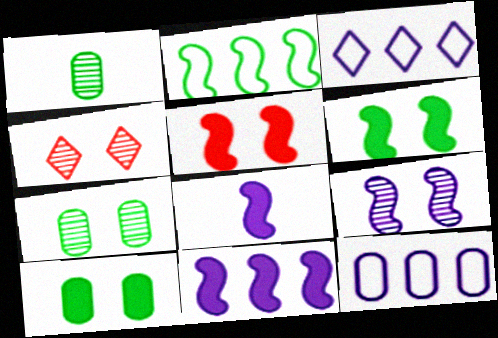[[1, 3, 5], 
[4, 7, 9]]